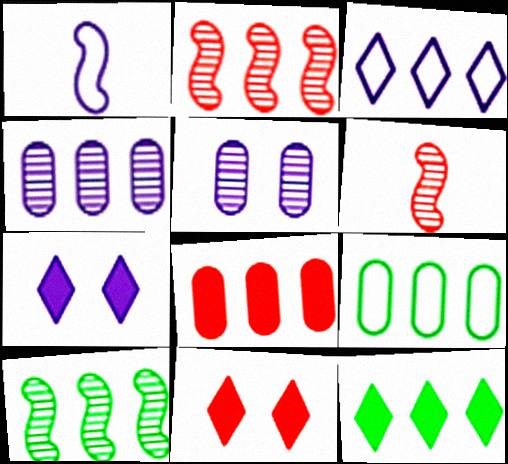[[1, 4, 7], 
[3, 8, 10], 
[4, 8, 9], 
[6, 7, 9], 
[9, 10, 12]]